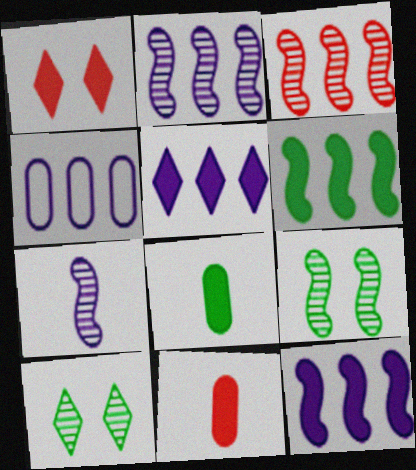[[1, 8, 12], 
[2, 4, 5], 
[3, 7, 9]]